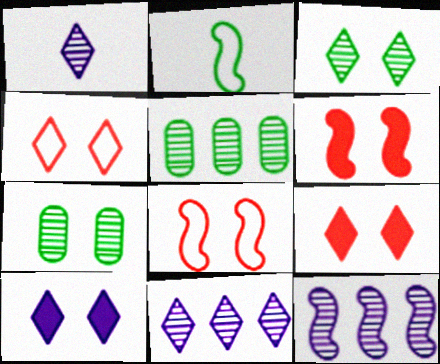[[2, 6, 12], 
[3, 4, 10], 
[7, 8, 10]]